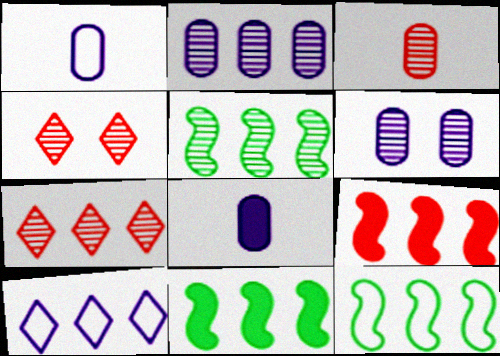[[1, 4, 11], 
[2, 5, 7], 
[4, 8, 12], 
[5, 11, 12]]